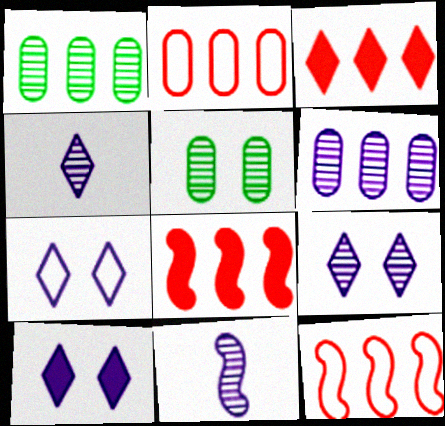[[6, 9, 11], 
[7, 9, 10]]